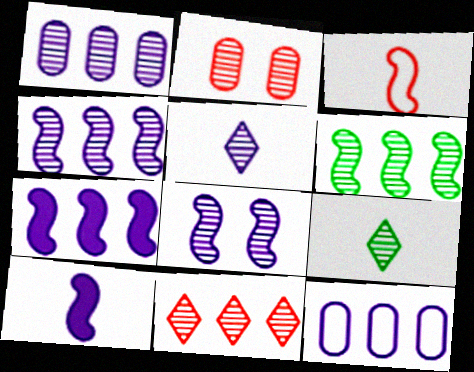[[1, 5, 8], 
[1, 6, 11], 
[2, 4, 9], 
[2, 5, 6]]